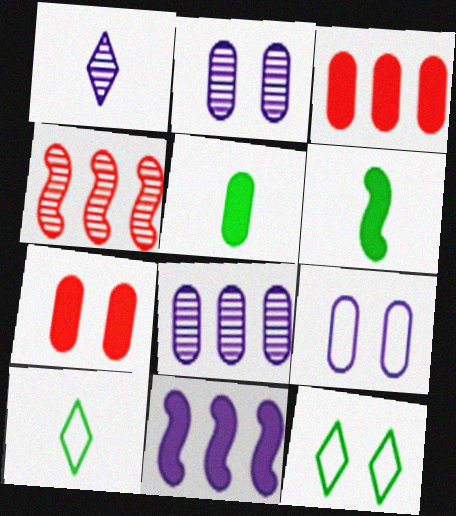[[1, 9, 11]]